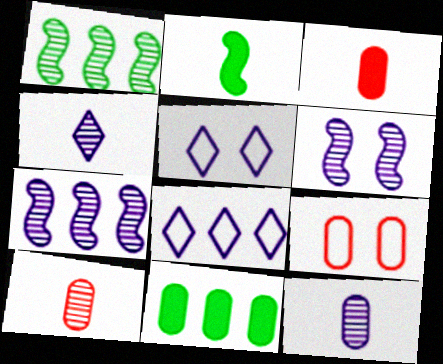[[1, 3, 5], 
[9, 11, 12]]